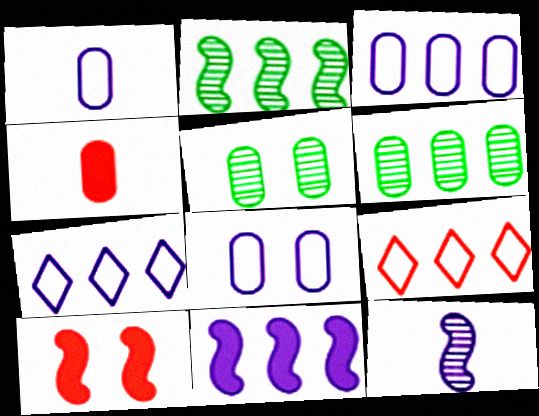[[1, 3, 8], 
[3, 4, 5], 
[4, 6, 8], 
[6, 9, 11]]